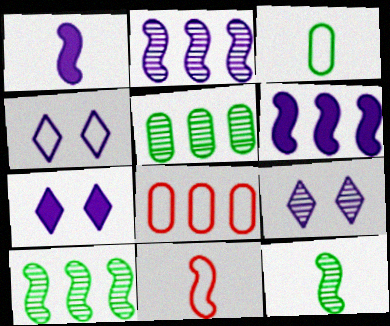[[1, 11, 12], 
[4, 7, 9], 
[5, 7, 11], 
[7, 8, 12]]